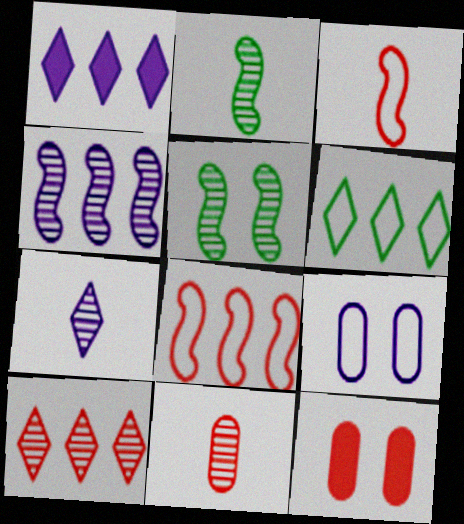[[1, 6, 10], 
[2, 7, 11], 
[3, 6, 9], 
[3, 10, 12]]